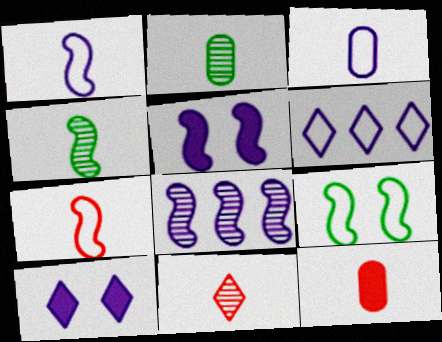[[1, 5, 8], 
[2, 3, 12], 
[3, 8, 10], 
[7, 11, 12]]